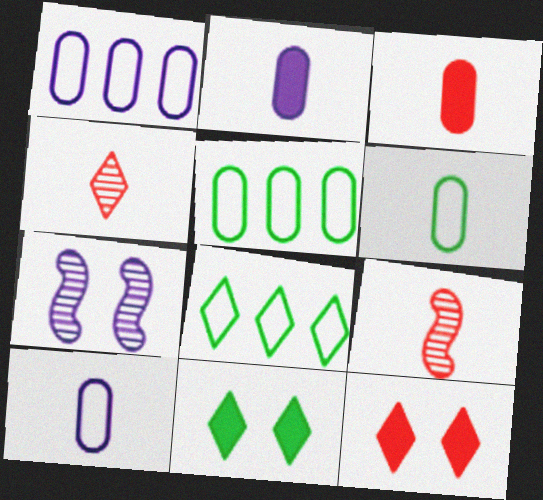[[1, 9, 11], 
[3, 7, 8]]